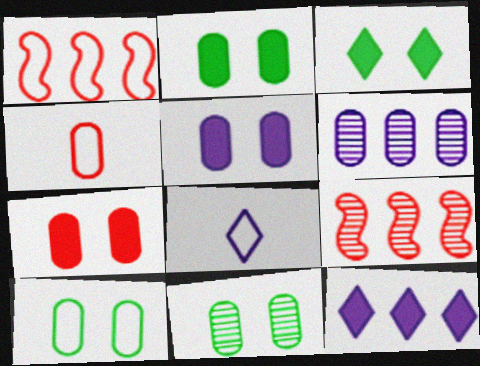[[1, 8, 10], 
[2, 4, 6], 
[2, 5, 7], 
[2, 8, 9], 
[2, 10, 11]]